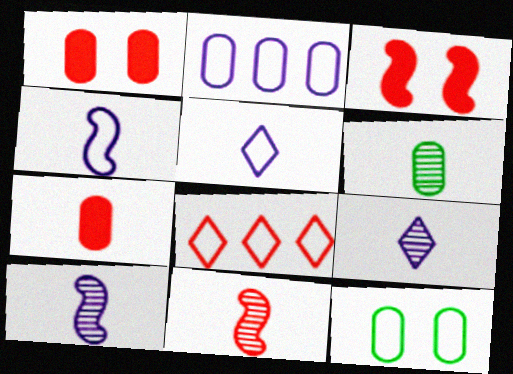[[1, 2, 6], 
[1, 8, 11], 
[4, 8, 12], 
[6, 9, 11]]